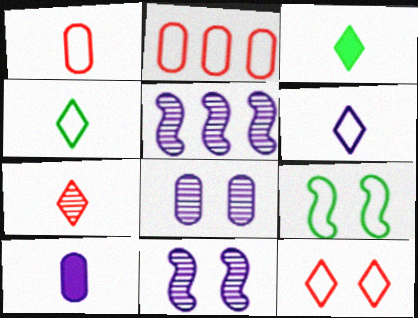[[2, 3, 11], 
[2, 6, 9], 
[3, 6, 7]]